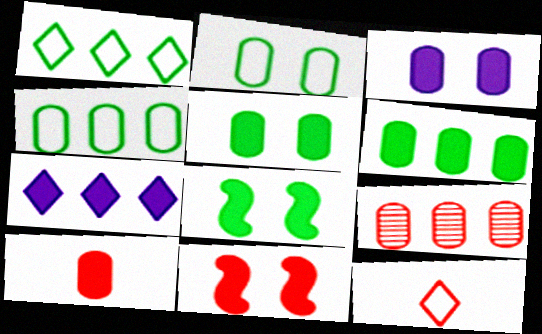[[3, 6, 10], 
[7, 8, 10], 
[9, 11, 12]]